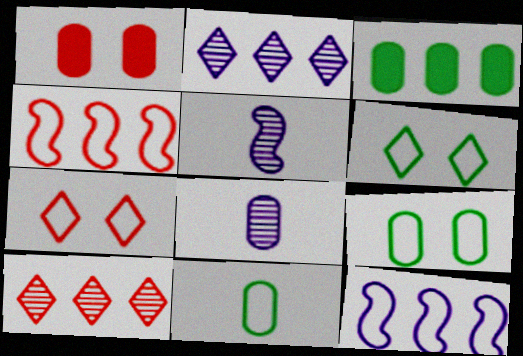[[2, 3, 4], 
[3, 5, 7], 
[3, 10, 12], 
[7, 11, 12]]